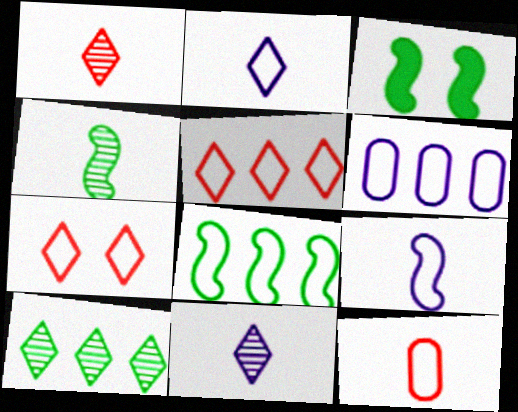[[1, 3, 6], 
[3, 4, 8], 
[5, 6, 8]]